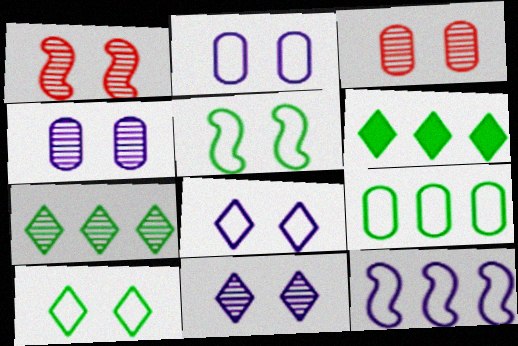[]